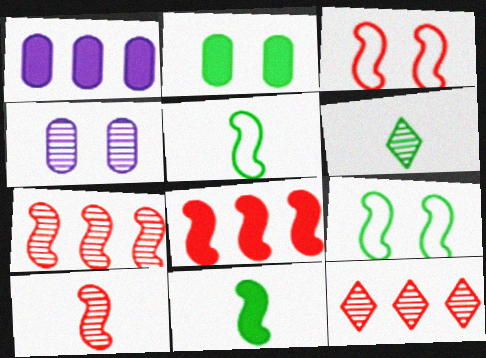[[1, 3, 6], 
[3, 8, 10], 
[4, 6, 7]]